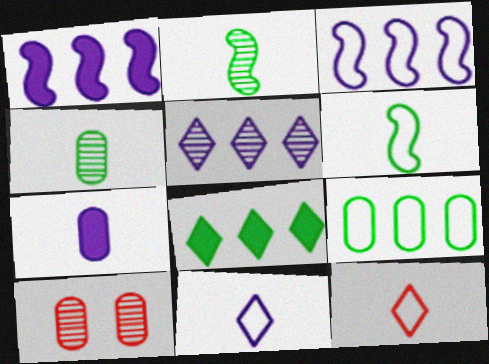[[2, 5, 10], 
[2, 7, 12], 
[7, 9, 10]]